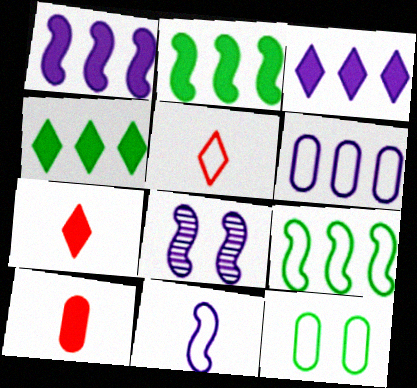[[1, 8, 11]]